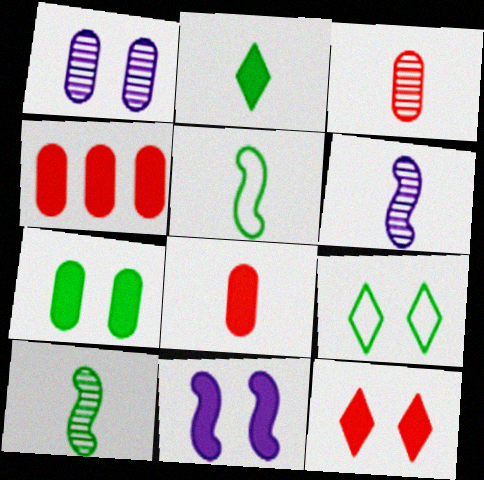[[2, 4, 11], 
[4, 6, 9], 
[7, 11, 12]]